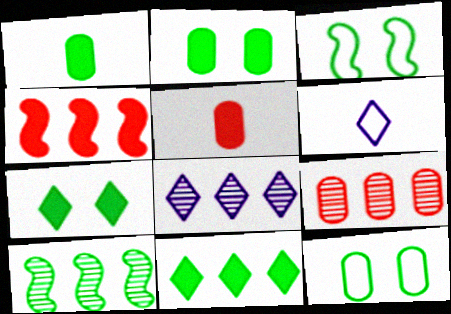[[3, 5, 8], 
[8, 9, 10]]